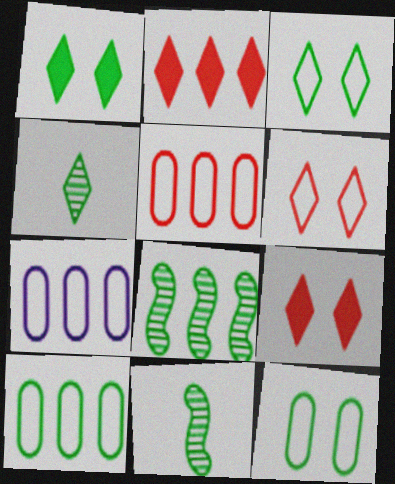[[1, 10, 11], 
[2, 7, 8], 
[5, 7, 10], 
[7, 9, 11]]